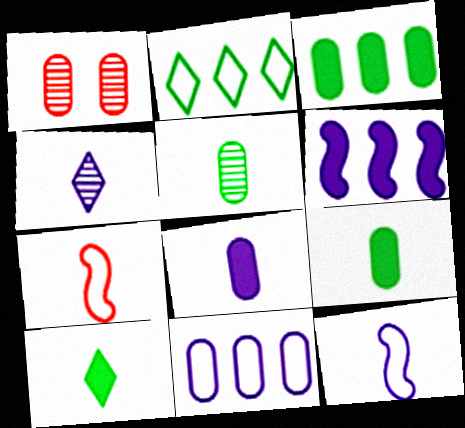[[1, 9, 11], 
[4, 7, 9], 
[4, 8, 12]]